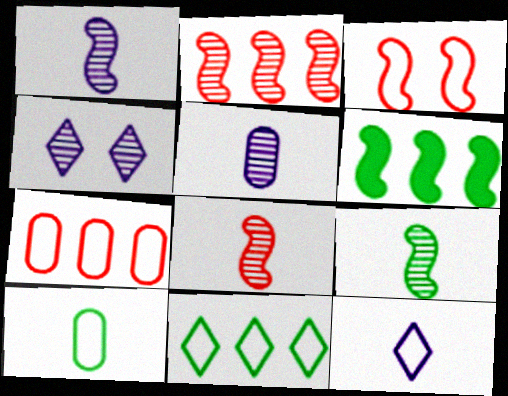[[1, 3, 6], 
[1, 8, 9]]